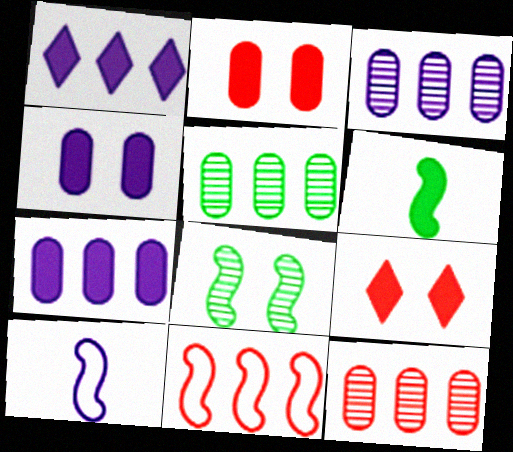[[1, 2, 6], 
[1, 5, 11], 
[3, 5, 12], 
[5, 9, 10], 
[6, 7, 9]]